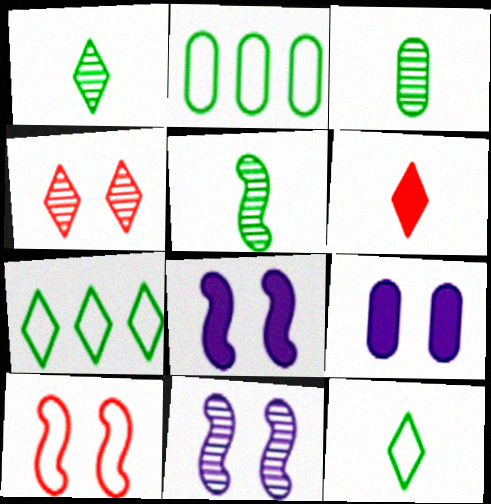[[1, 3, 5], 
[2, 6, 11]]